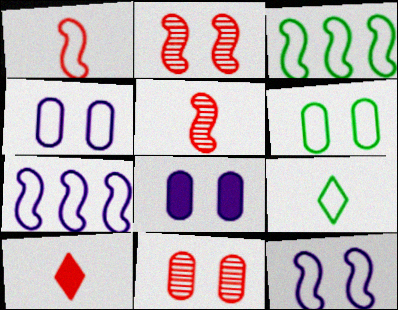[[1, 3, 12], 
[3, 6, 9], 
[6, 8, 11]]